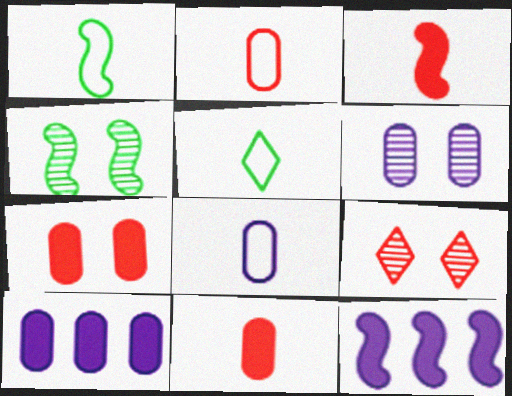[[1, 9, 10], 
[4, 6, 9], 
[6, 8, 10]]